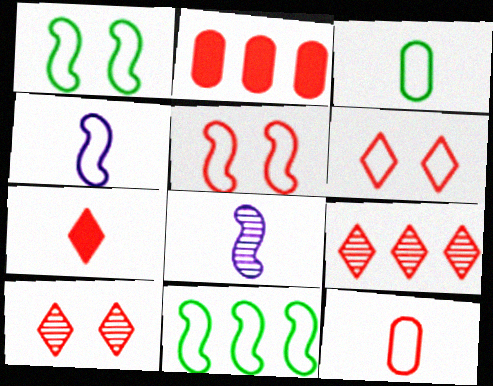[[3, 7, 8], 
[4, 5, 11], 
[6, 7, 9]]